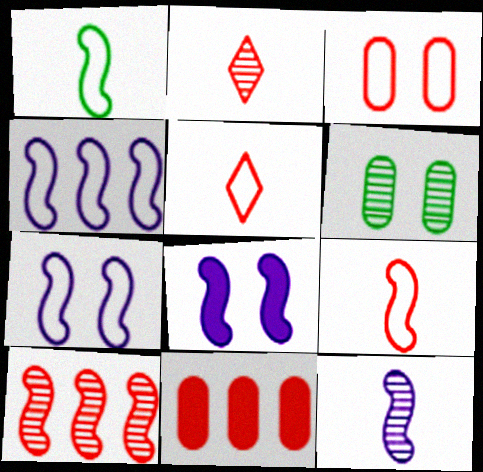[[1, 8, 10], 
[4, 8, 12]]